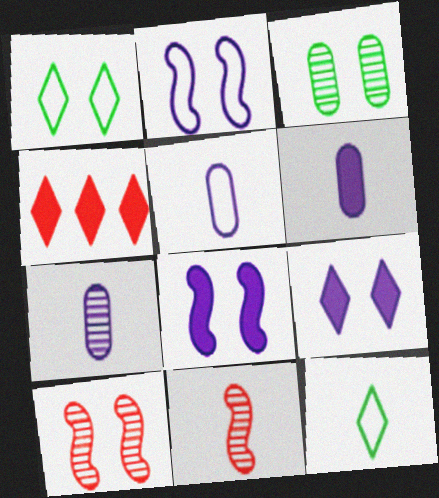[[5, 6, 7], 
[6, 11, 12]]